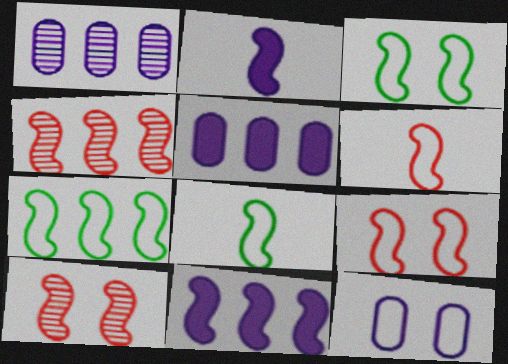[[2, 3, 4], 
[2, 7, 10], 
[3, 7, 8], 
[4, 7, 11], 
[8, 10, 11]]